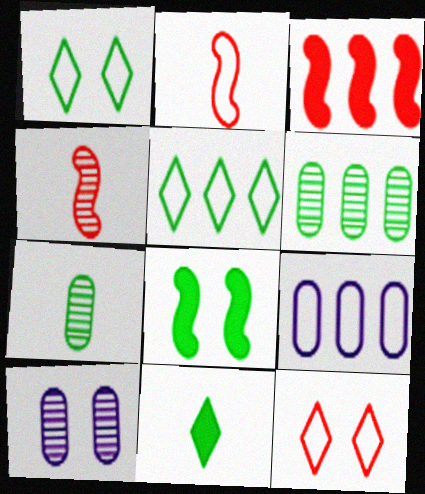[[1, 2, 9], 
[5, 7, 8], 
[8, 10, 12]]